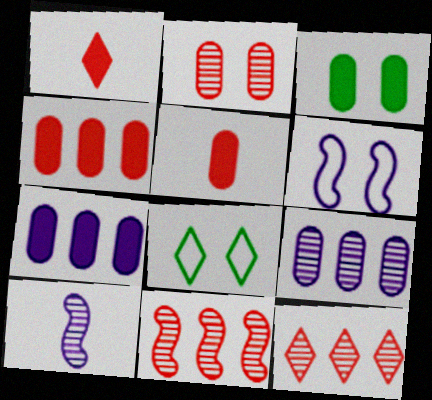[[3, 5, 7], 
[4, 8, 10]]